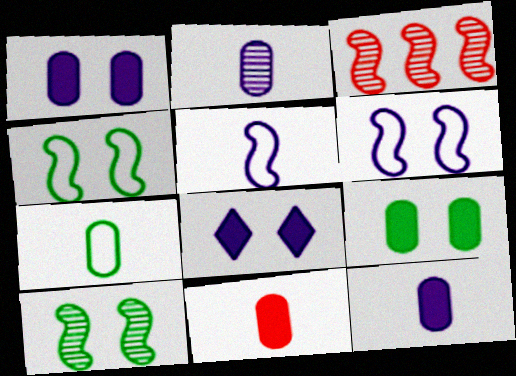[[2, 7, 11], 
[3, 7, 8]]